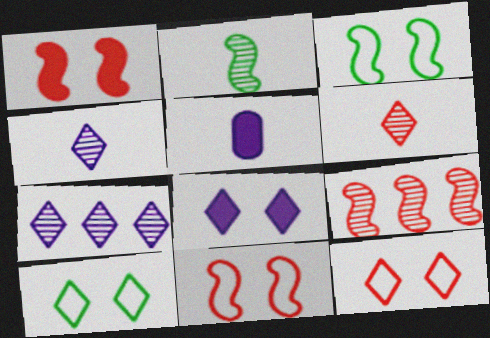[[5, 9, 10]]